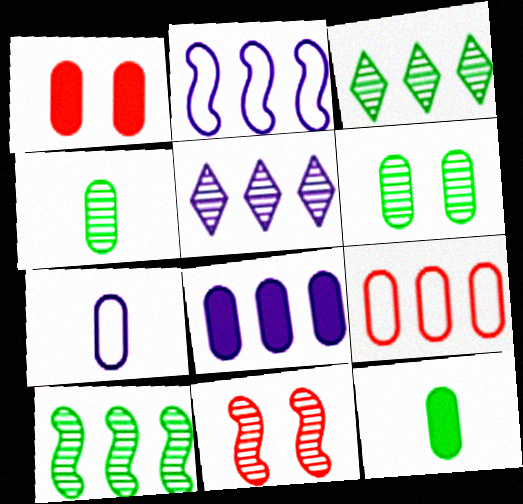[[1, 8, 12], 
[2, 5, 8], 
[4, 5, 11]]